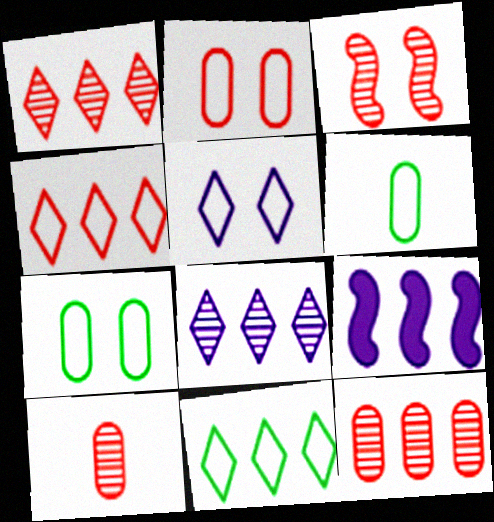[[1, 3, 10], 
[9, 11, 12]]